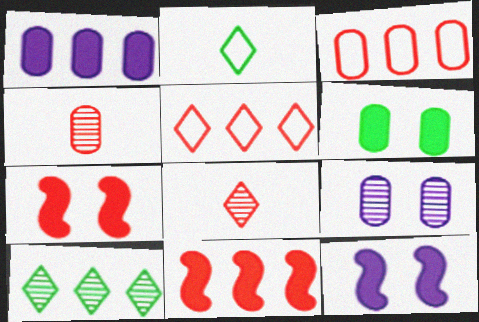[[2, 9, 11], 
[3, 7, 8], 
[4, 5, 7]]